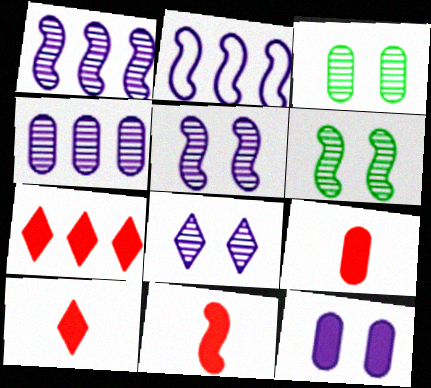[[2, 3, 10], 
[2, 6, 11], 
[9, 10, 11]]